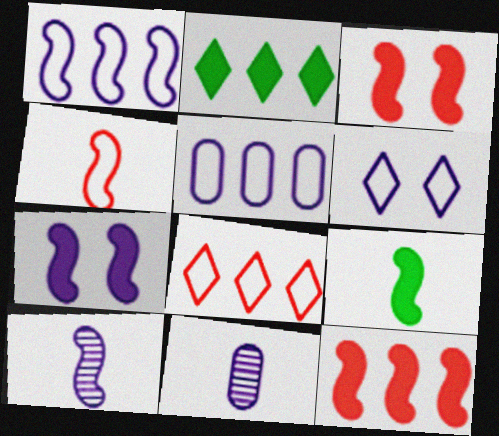[[1, 7, 10], 
[4, 9, 10], 
[7, 9, 12]]